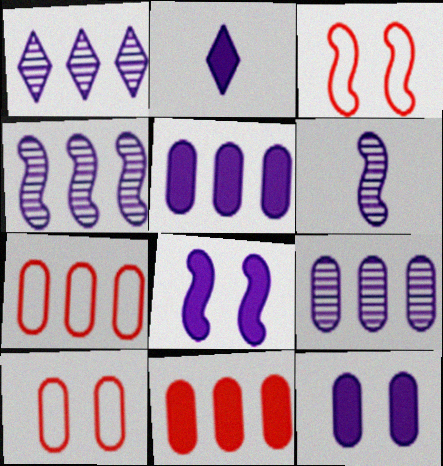[[1, 4, 9], 
[2, 5, 8]]